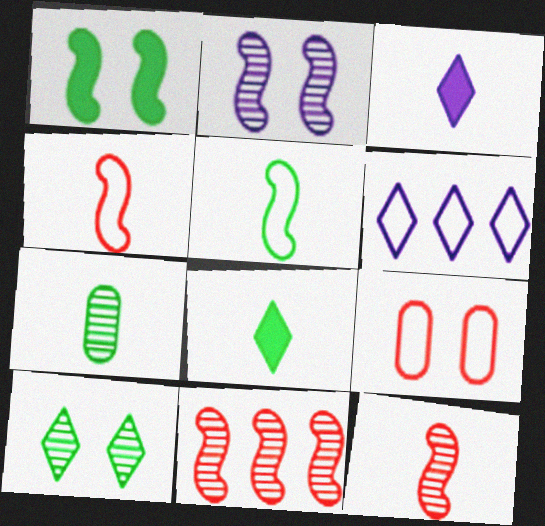[[3, 4, 7], 
[5, 6, 9], 
[5, 7, 8]]